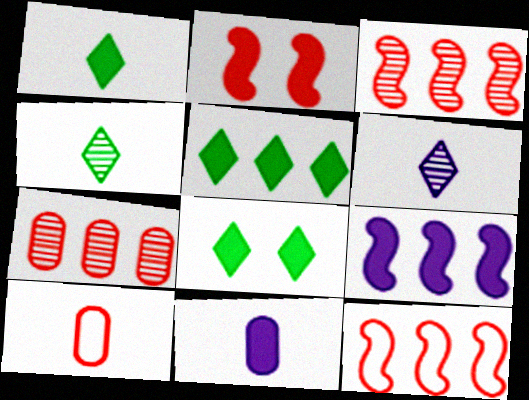[[1, 5, 8], 
[2, 5, 11]]